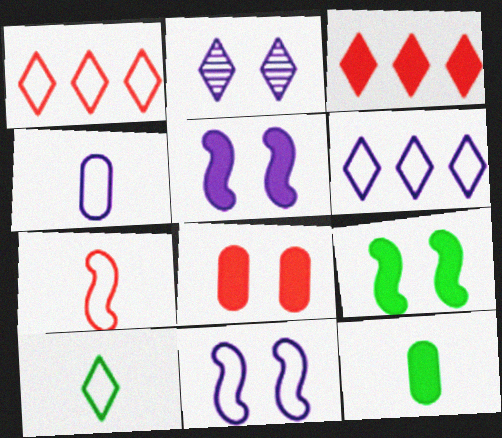[[2, 3, 10], 
[3, 5, 12], 
[4, 6, 11], 
[4, 7, 10]]